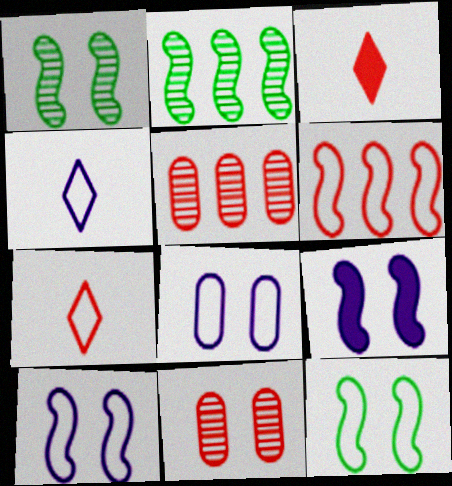[[2, 3, 8], 
[3, 6, 11]]